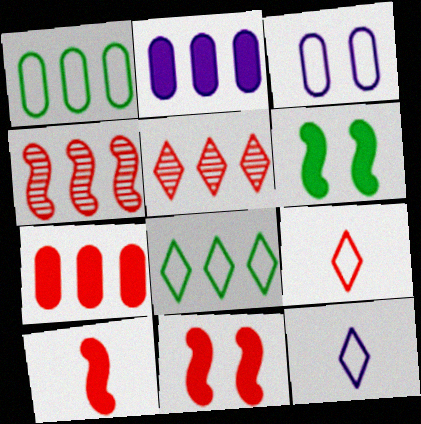[[2, 4, 8]]